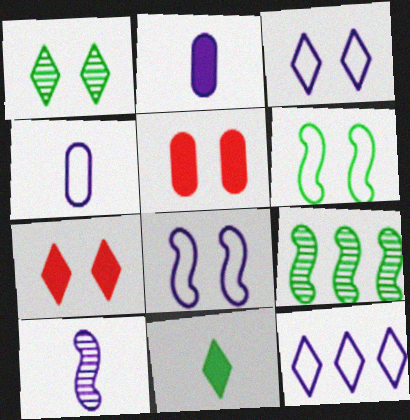[[1, 3, 7], 
[1, 5, 8], 
[4, 7, 9], 
[4, 8, 12]]